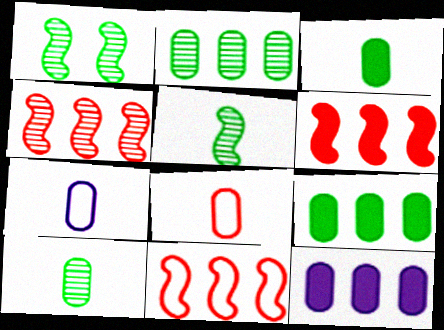[[4, 6, 11]]